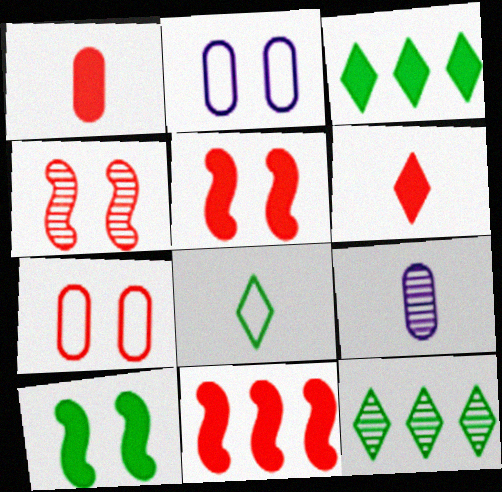[[4, 9, 12]]